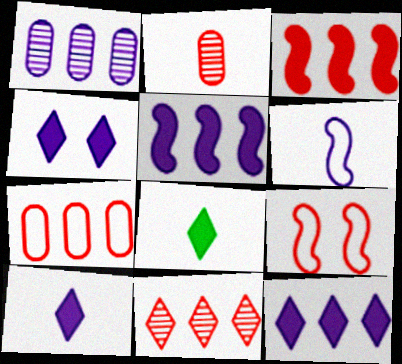[[1, 4, 6], 
[1, 8, 9], 
[2, 6, 8], 
[3, 7, 11], 
[4, 10, 12]]